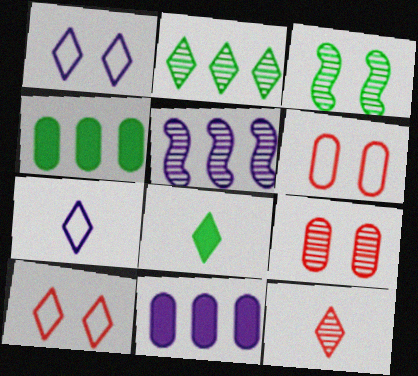[[5, 6, 8], 
[7, 8, 12]]